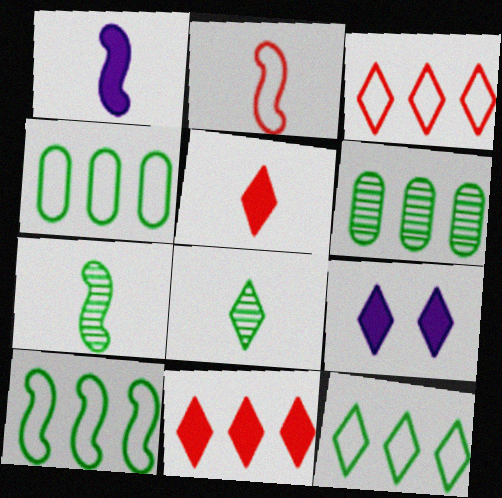[[1, 2, 7], 
[2, 6, 9], 
[3, 8, 9], 
[4, 10, 12]]